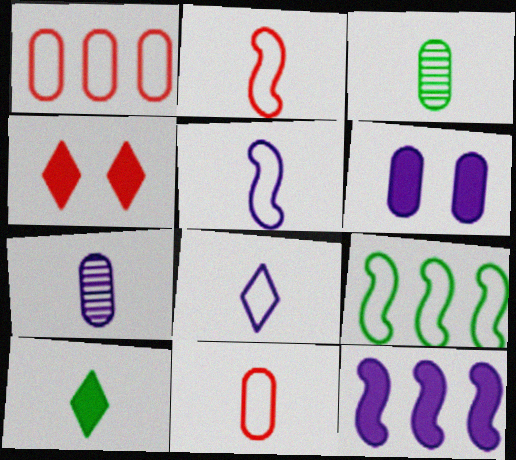[[1, 3, 6], 
[2, 7, 10], 
[4, 7, 9]]